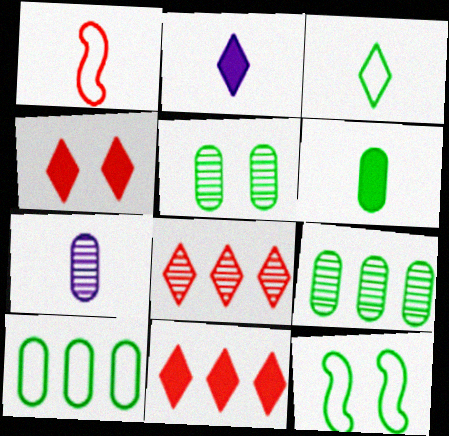[[3, 10, 12], 
[5, 6, 10], 
[7, 11, 12]]